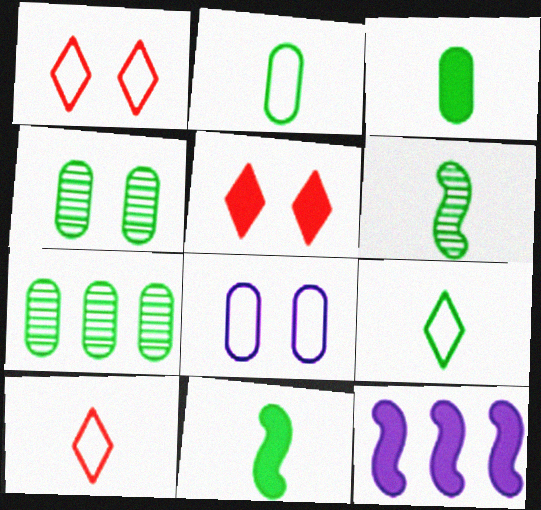[[3, 5, 12], 
[3, 6, 9], 
[4, 10, 12]]